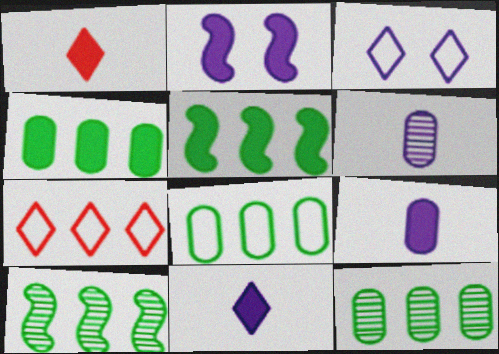[[1, 2, 4], 
[4, 8, 12]]